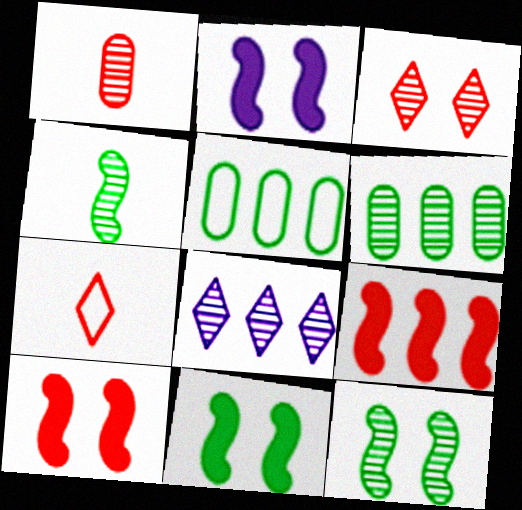[[1, 8, 12], 
[2, 6, 7], 
[2, 10, 11], 
[5, 8, 9]]